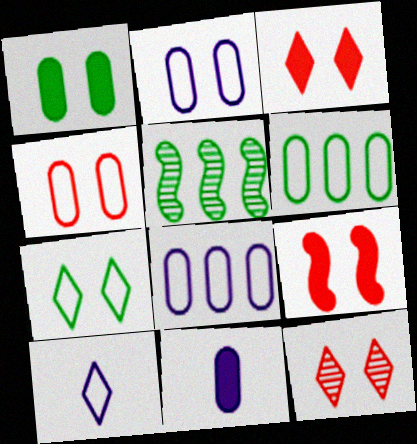[[4, 9, 12]]